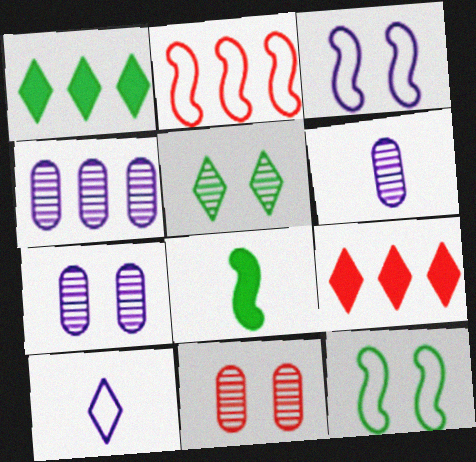[[1, 2, 4], 
[4, 6, 7], 
[5, 9, 10], 
[6, 9, 12]]